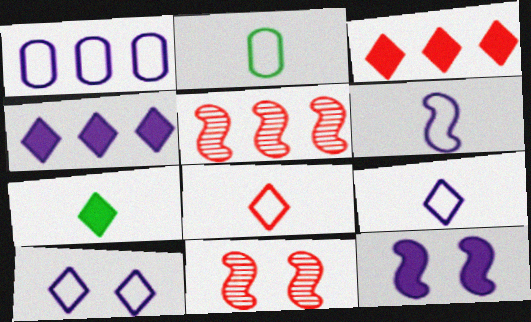[[1, 6, 10], 
[1, 7, 11], 
[2, 4, 11], 
[2, 6, 8]]